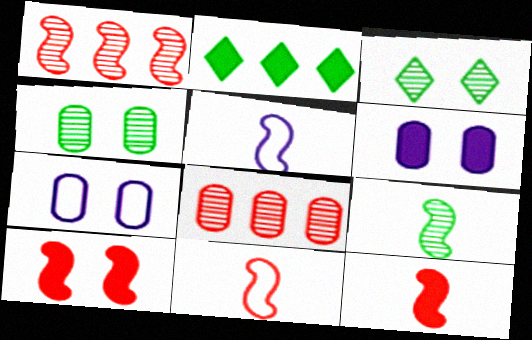[[1, 10, 11], 
[2, 6, 12], 
[3, 7, 10], 
[5, 9, 12]]